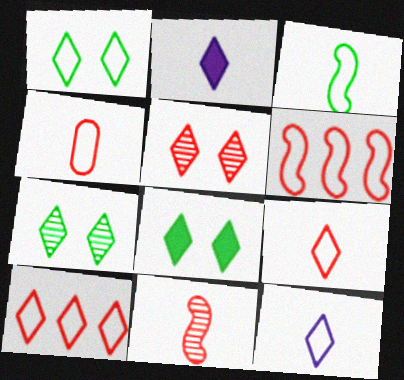[[1, 7, 8], 
[1, 10, 12], 
[2, 7, 10], 
[3, 4, 12]]